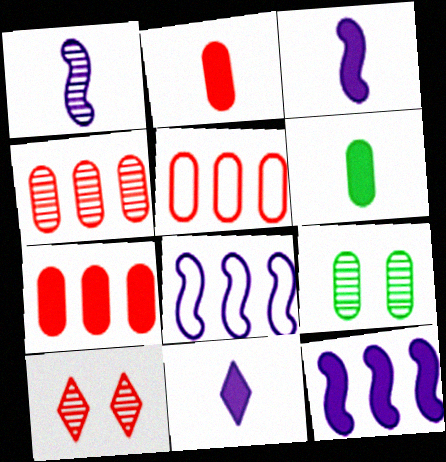[[4, 5, 7], 
[6, 8, 10]]